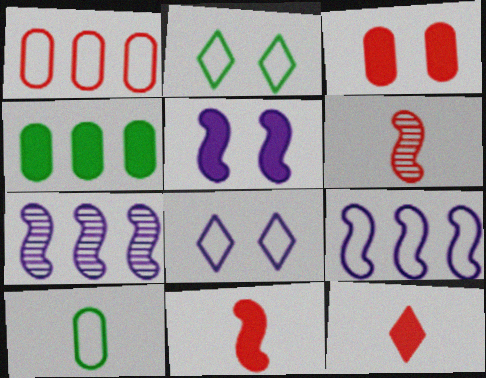[[4, 5, 12], 
[4, 6, 8]]